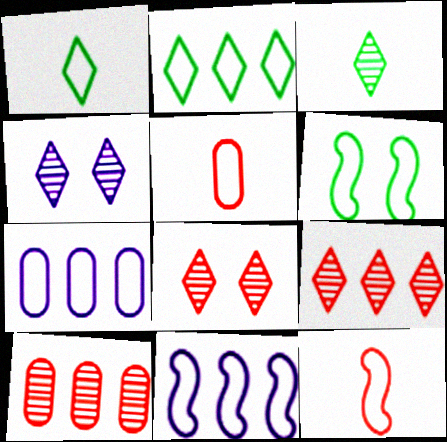[[3, 4, 9], 
[6, 11, 12]]